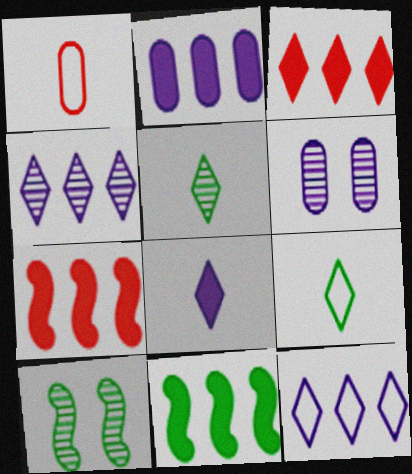[[2, 3, 11], 
[6, 7, 9]]